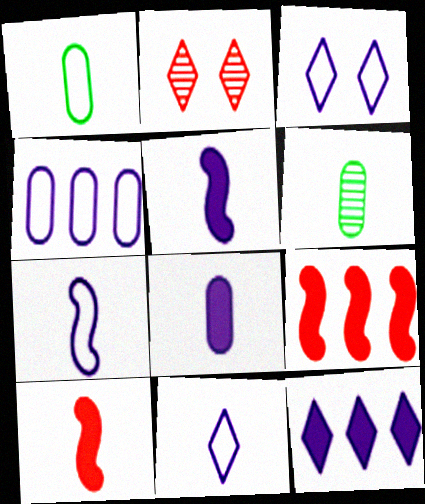[[3, 4, 7], 
[3, 6, 9], 
[6, 10, 11]]